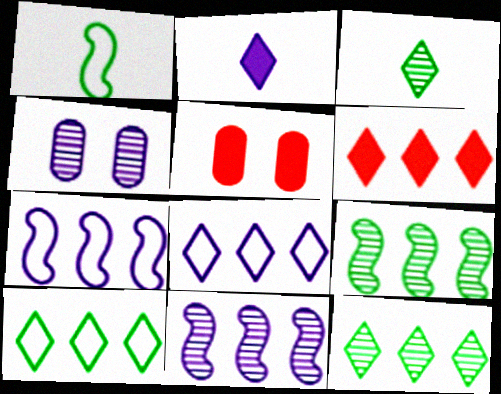[[1, 4, 6], 
[2, 4, 7], 
[3, 5, 7], 
[6, 8, 12]]